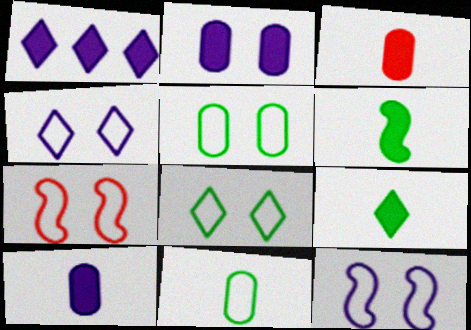[[4, 5, 7]]